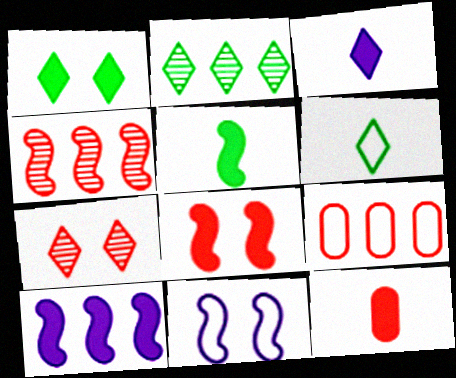[[1, 2, 6], 
[1, 10, 12], 
[2, 9, 10], 
[2, 11, 12], 
[3, 5, 12], 
[4, 5, 11], 
[5, 8, 10], 
[6, 9, 11]]